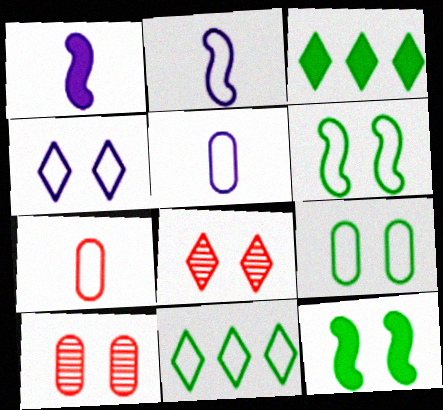[[1, 10, 11], 
[2, 3, 10], 
[4, 10, 12]]